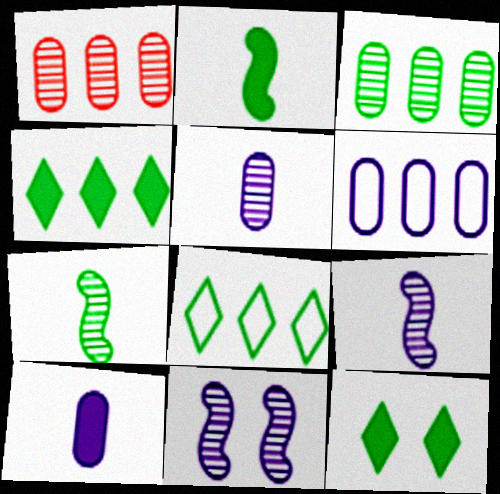[]